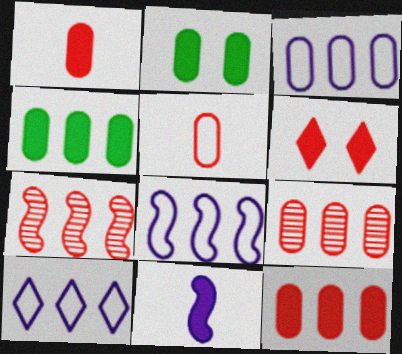[[3, 4, 9], 
[3, 8, 10], 
[4, 6, 11], 
[4, 7, 10], 
[5, 6, 7]]